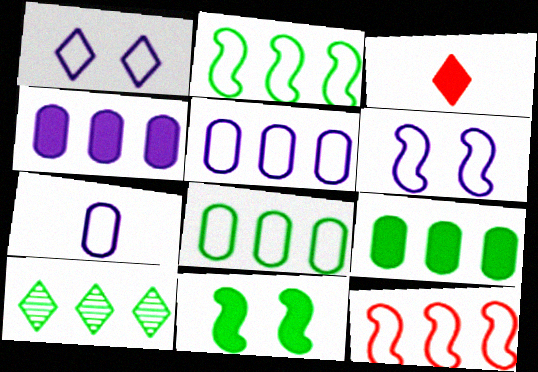[[1, 3, 10], 
[2, 9, 10], 
[3, 4, 11], 
[4, 10, 12]]